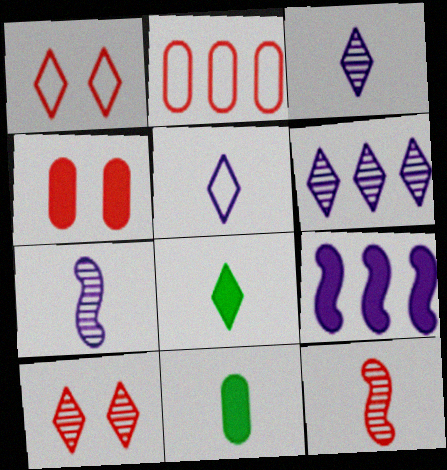[[1, 6, 8], 
[4, 8, 9], 
[5, 11, 12]]